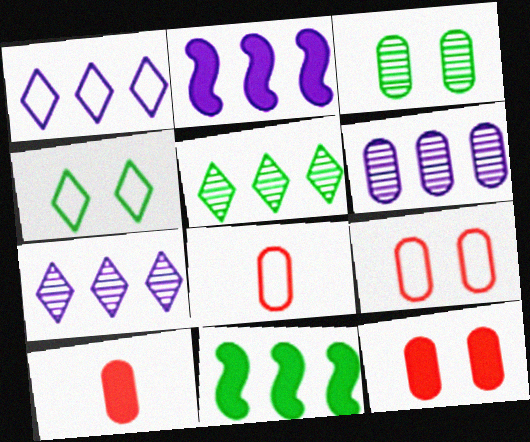[[1, 2, 6]]